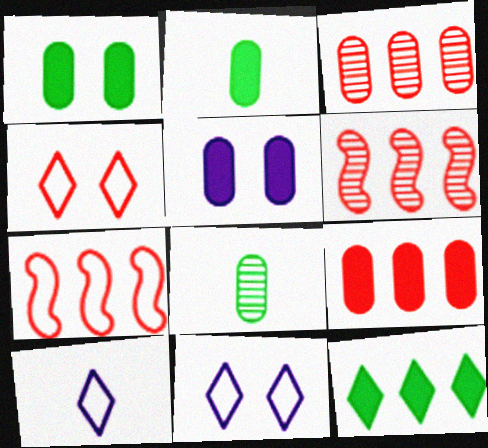[[1, 6, 10], 
[2, 5, 9], 
[2, 6, 11]]